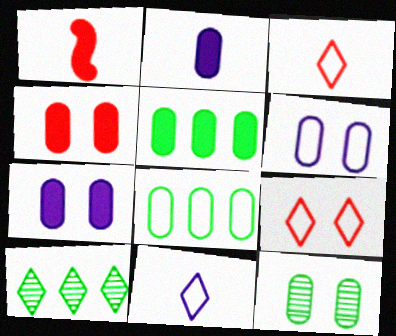[[1, 6, 10], 
[2, 4, 5], 
[4, 6, 12]]